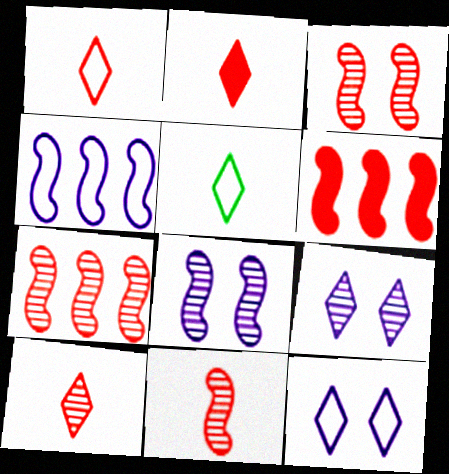[[1, 2, 10], 
[3, 7, 11]]